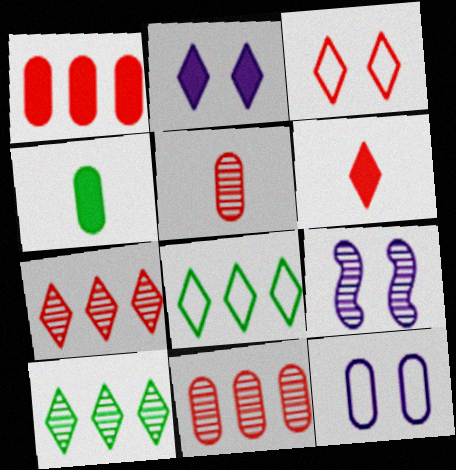[[2, 9, 12], 
[3, 6, 7], 
[4, 11, 12], 
[5, 9, 10]]